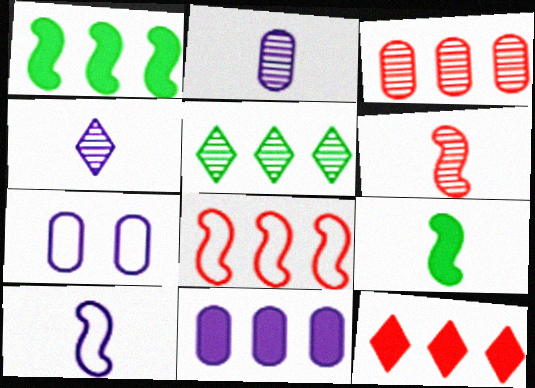[[1, 11, 12], 
[2, 7, 11], 
[3, 8, 12], 
[5, 8, 11], 
[6, 9, 10]]